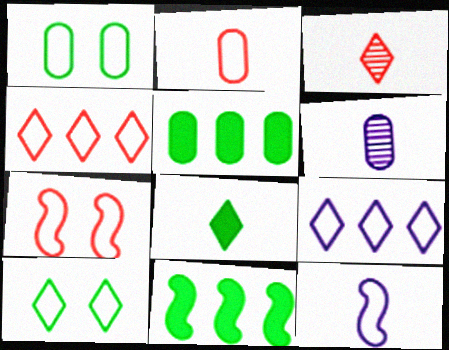[[1, 4, 12], 
[2, 4, 7]]